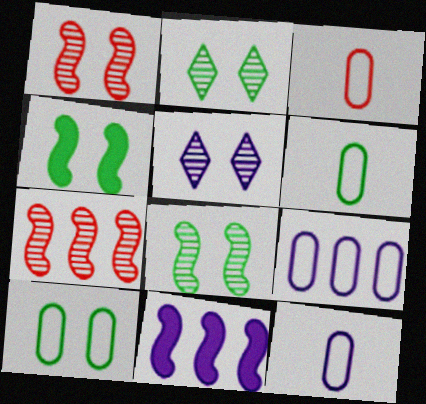[[2, 3, 11], 
[2, 4, 10], 
[3, 6, 12], 
[3, 9, 10], 
[5, 11, 12]]